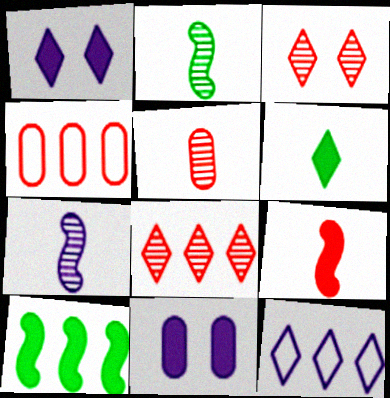[[1, 2, 4], 
[3, 4, 9], 
[3, 6, 12], 
[7, 11, 12]]